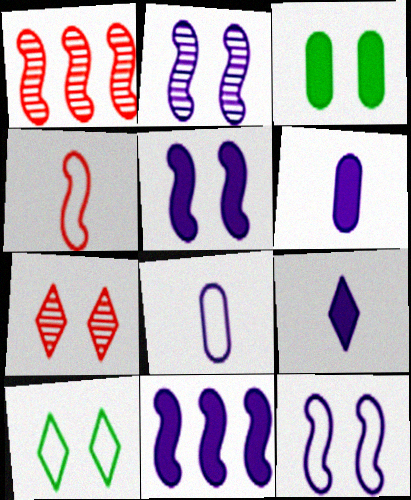[[1, 6, 10], 
[2, 5, 12], 
[3, 7, 12]]